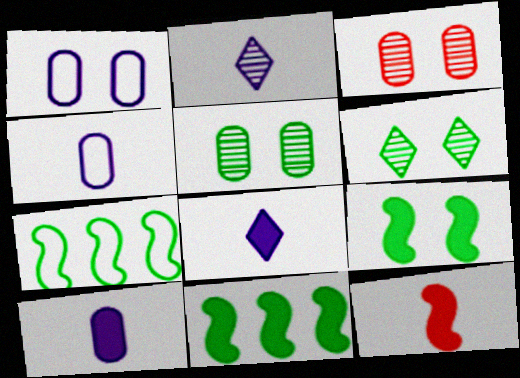[[3, 7, 8]]